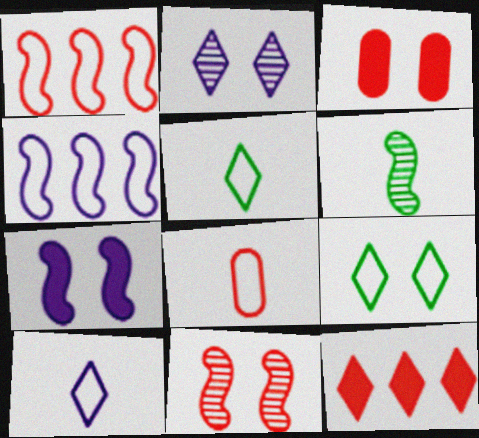[[1, 6, 7], 
[2, 5, 12], 
[4, 8, 9], 
[8, 11, 12]]